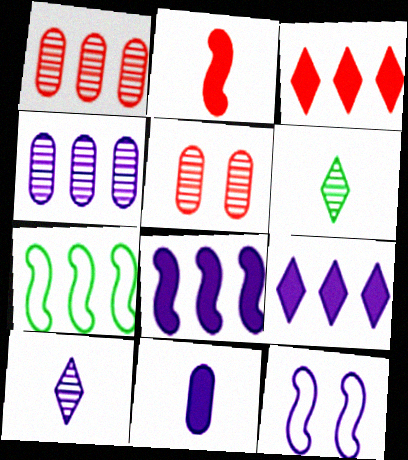[[1, 7, 9], 
[3, 4, 7]]